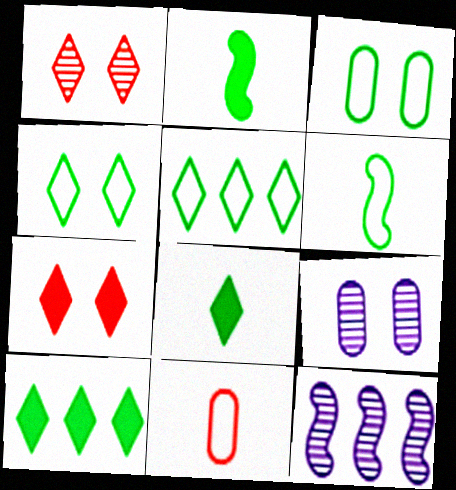[[3, 5, 6]]